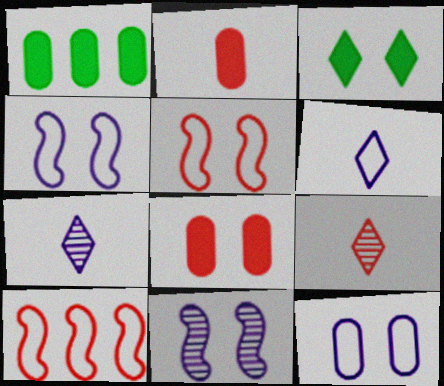[[1, 4, 9], 
[1, 5, 7], 
[8, 9, 10]]